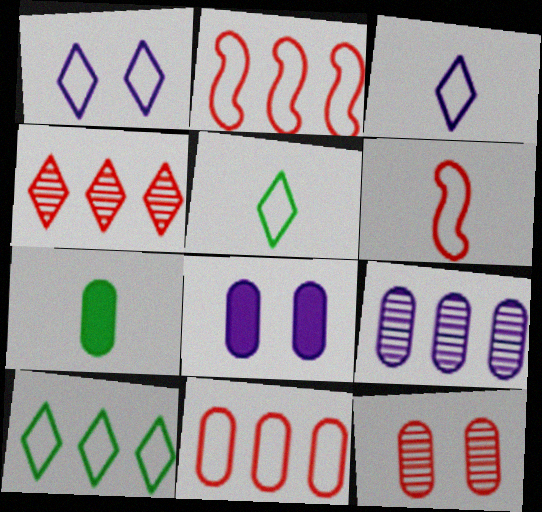[]